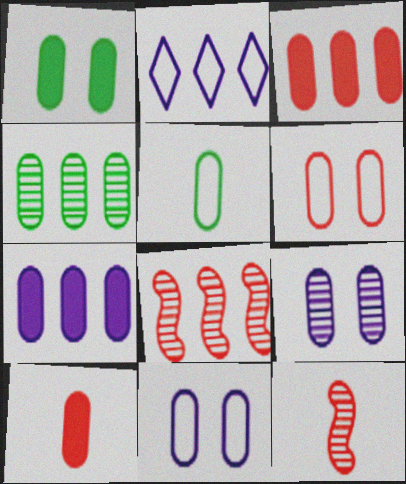[[1, 2, 12], 
[1, 4, 5], 
[1, 6, 9], 
[1, 7, 10], 
[3, 5, 9], 
[4, 10, 11]]